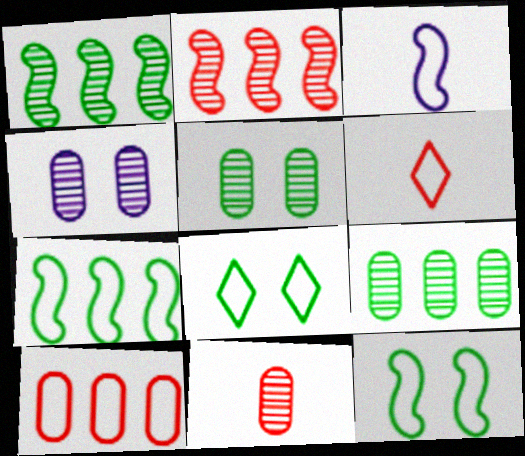[[3, 8, 10], 
[4, 9, 11]]